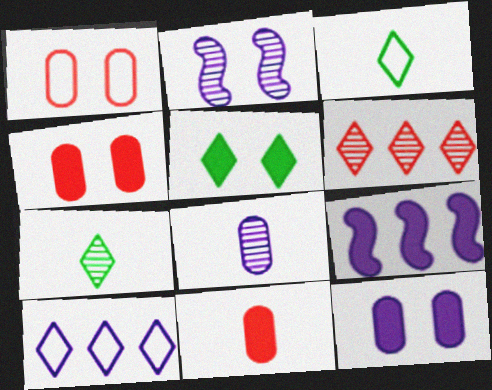[[1, 2, 5], 
[1, 7, 9], 
[5, 9, 11]]